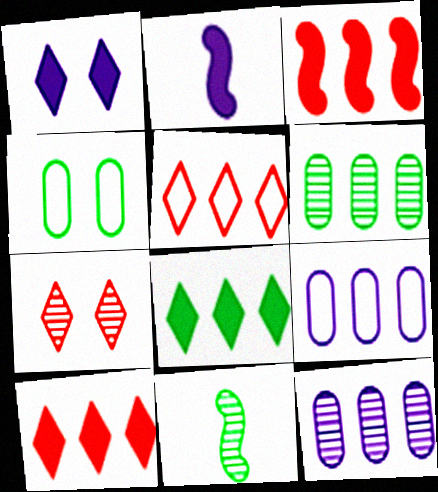[[4, 8, 11], 
[7, 11, 12]]